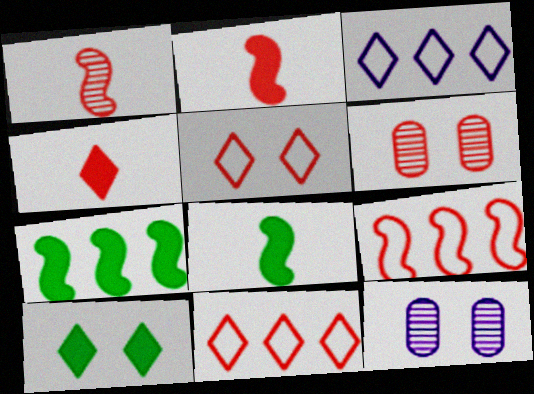[[2, 6, 11], 
[3, 6, 8], 
[4, 6, 9], 
[8, 11, 12]]